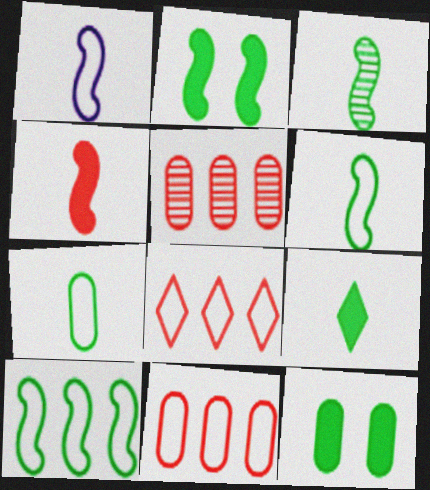[[1, 3, 4], 
[2, 3, 10], 
[3, 7, 9]]